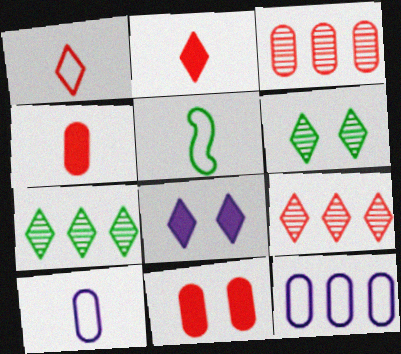[[1, 5, 10], 
[1, 7, 8], 
[3, 5, 8]]